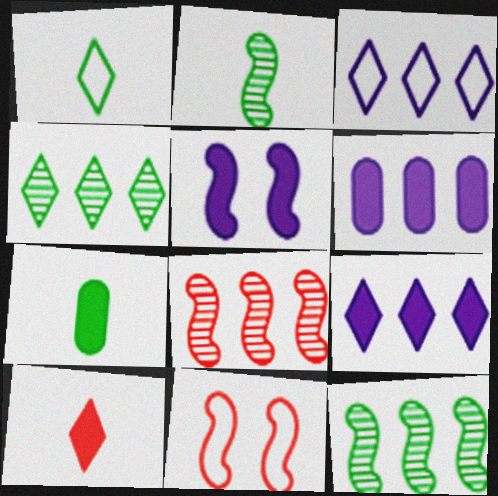[[1, 2, 7]]